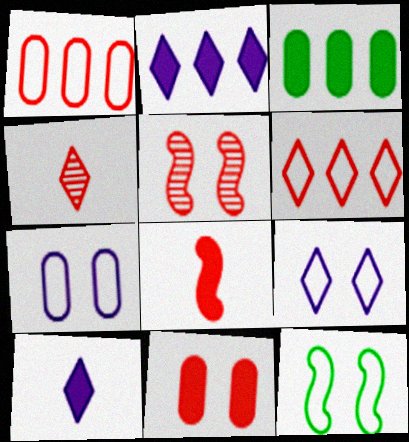[]